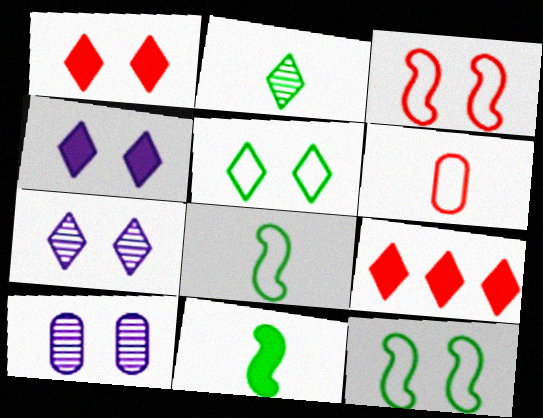[[1, 5, 7], 
[1, 10, 12], 
[8, 9, 10]]